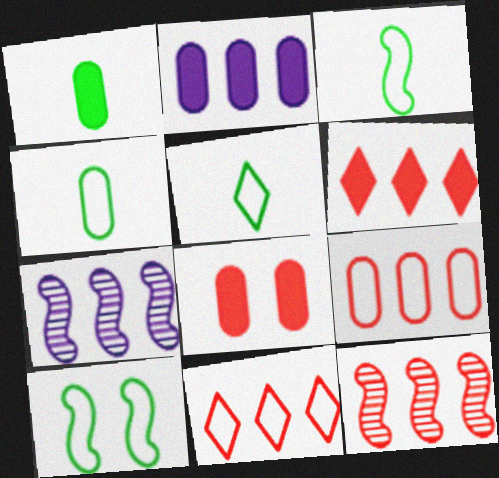[[1, 2, 8], 
[3, 4, 5], 
[5, 7, 8], 
[6, 9, 12]]